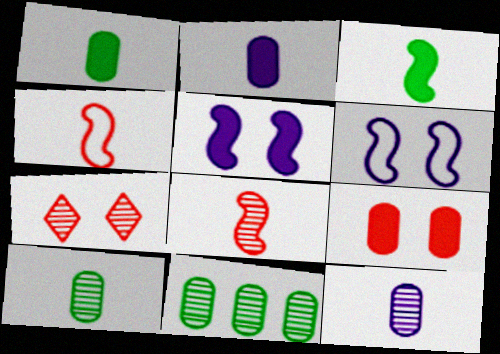[]